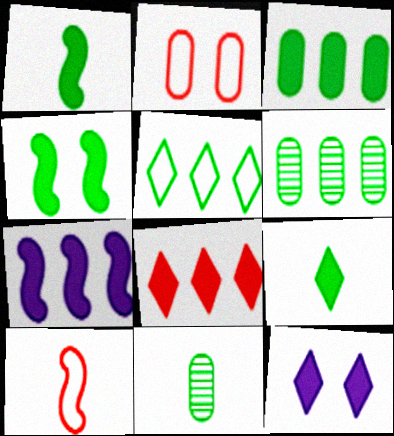[[3, 4, 9], 
[3, 7, 8], 
[4, 5, 11], 
[6, 10, 12], 
[8, 9, 12]]